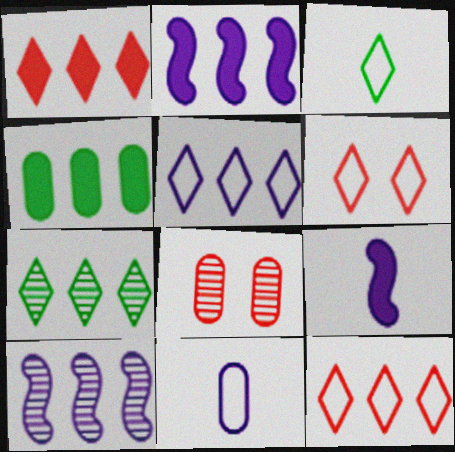[[1, 2, 4], 
[1, 5, 7], 
[2, 3, 8], 
[3, 5, 6], 
[4, 8, 11], 
[4, 10, 12]]